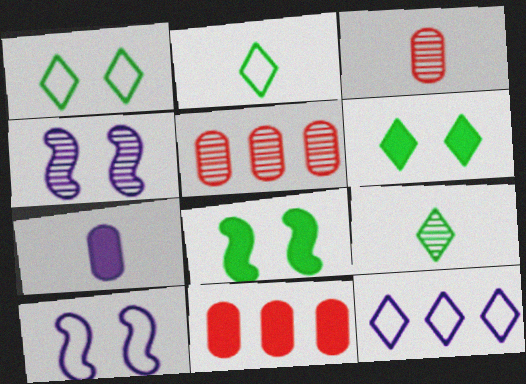[[2, 4, 11], 
[3, 8, 12], 
[4, 5, 9], 
[4, 7, 12], 
[9, 10, 11]]